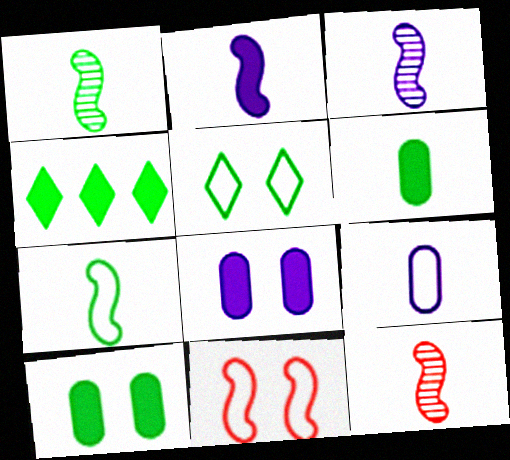[[1, 3, 12], 
[2, 7, 12]]